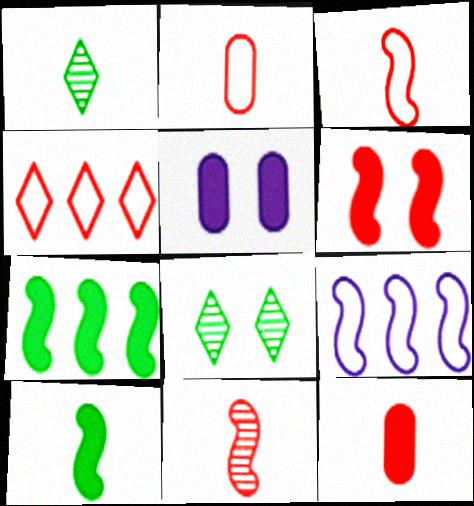[[8, 9, 12]]